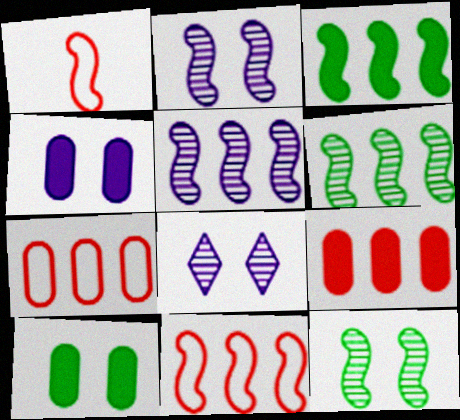[[1, 2, 3], 
[3, 5, 11]]